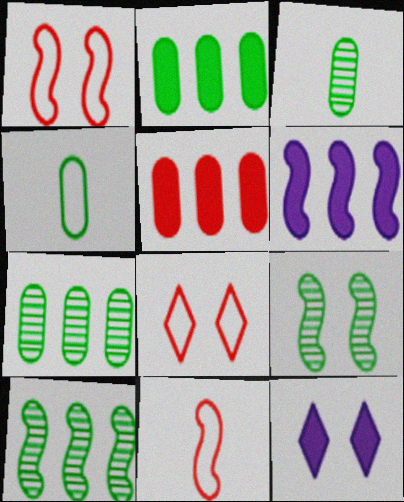[[3, 6, 8], 
[6, 9, 11], 
[7, 11, 12]]